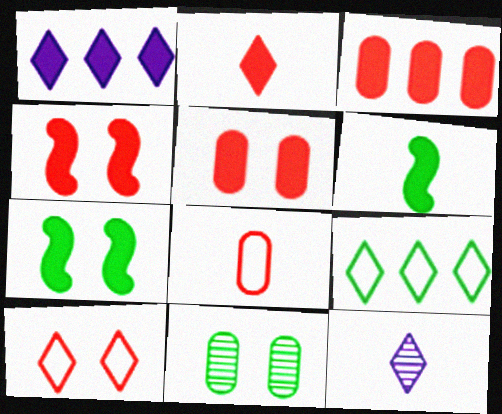[[1, 5, 6], 
[2, 3, 4], 
[6, 8, 12], 
[6, 9, 11]]